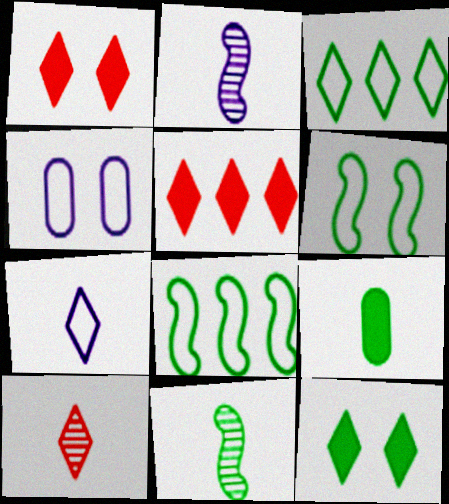[[4, 5, 11]]